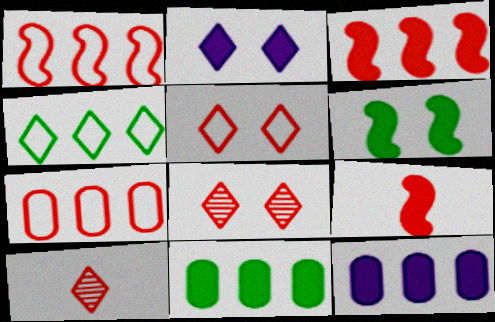[[2, 4, 10], 
[2, 9, 11], 
[7, 8, 9]]